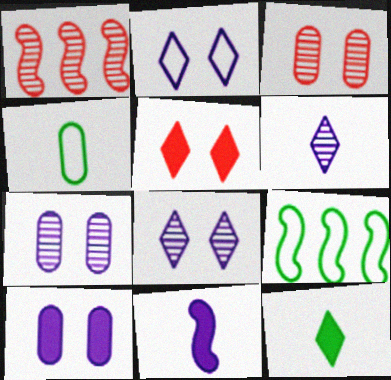[]